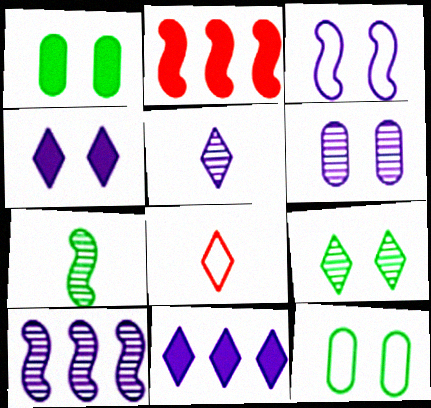[[1, 8, 10], 
[2, 3, 7], 
[2, 5, 12], 
[3, 4, 6], 
[5, 6, 10], 
[8, 9, 11]]